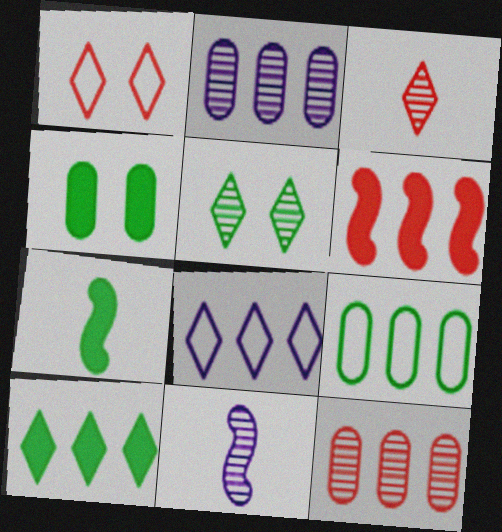[[1, 2, 7], 
[4, 7, 10], 
[5, 7, 9], 
[5, 11, 12]]